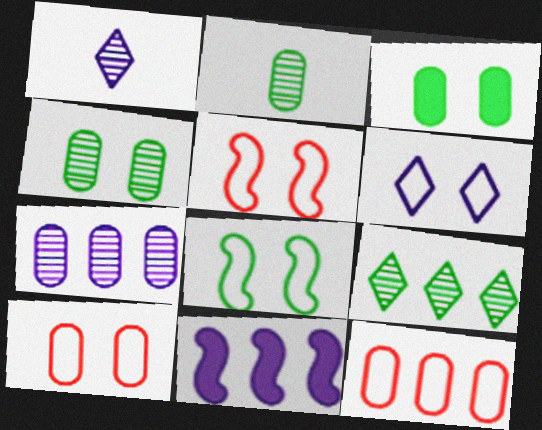[[6, 8, 10], 
[9, 11, 12]]